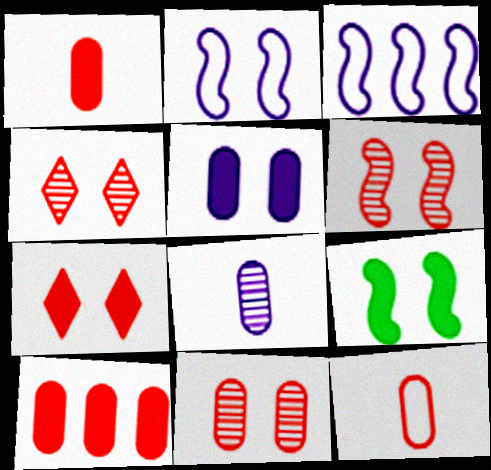[[2, 6, 9], 
[4, 6, 11], 
[5, 7, 9], 
[10, 11, 12]]